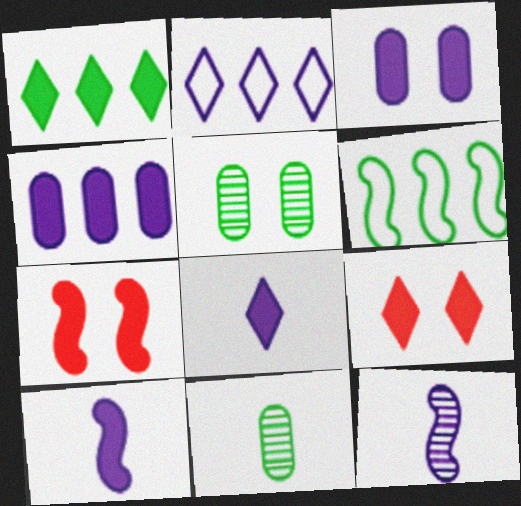[[1, 8, 9], 
[2, 3, 12], 
[2, 7, 11], 
[6, 7, 12]]